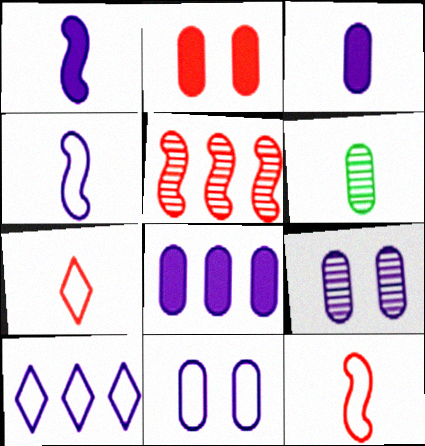[[1, 6, 7], 
[1, 9, 10], 
[2, 5, 7], 
[4, 10, 11]]